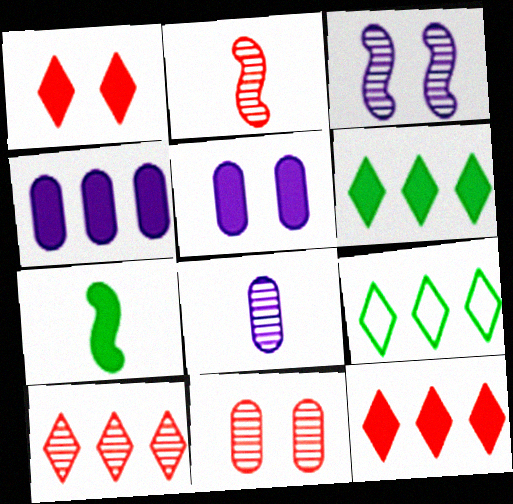[[1, 4, 7], 
[2, 5, 9], 
[2, 10, 11], 
[5, 7, 12]]